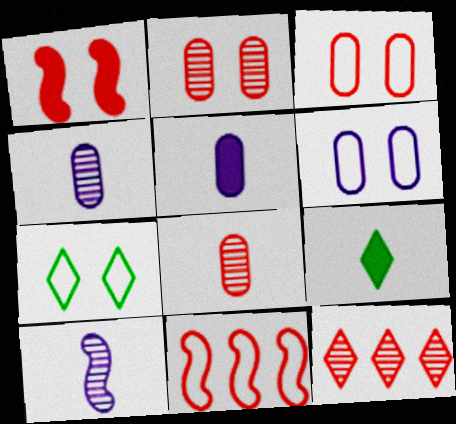[]